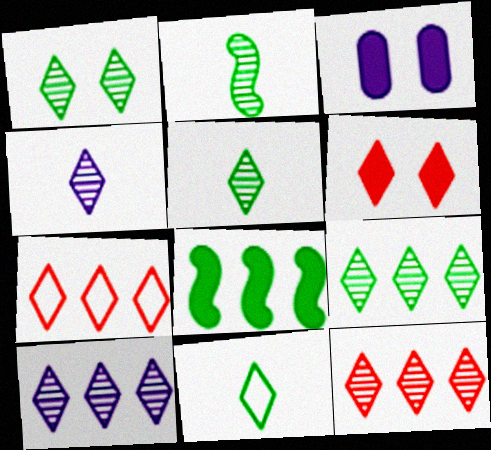[[1, 4, 12], 
[1, 5, 9], 
[2, 3, 7], 
[6, 10, 11], 
[9, 10, 12]]